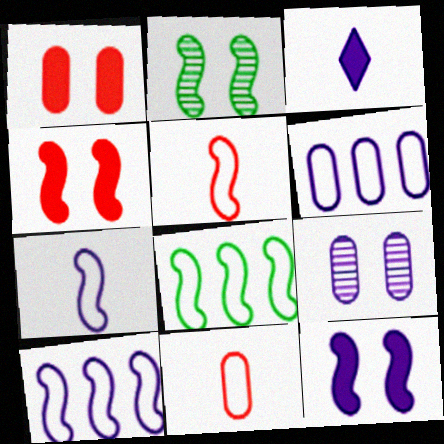[[3, 9, 10]]